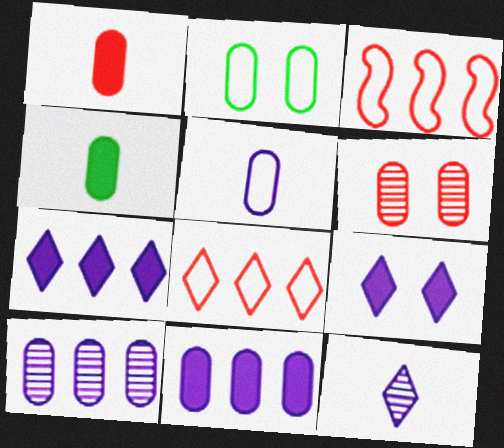[[1, 2, 10]]